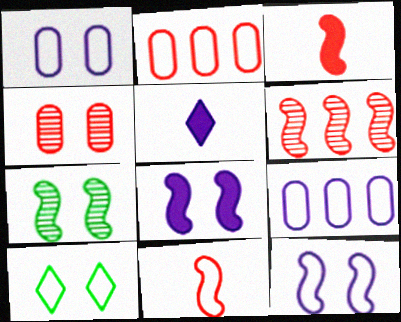[[2, 5, 7], 
[4, 8, 10], 
[9, 10, 11]]